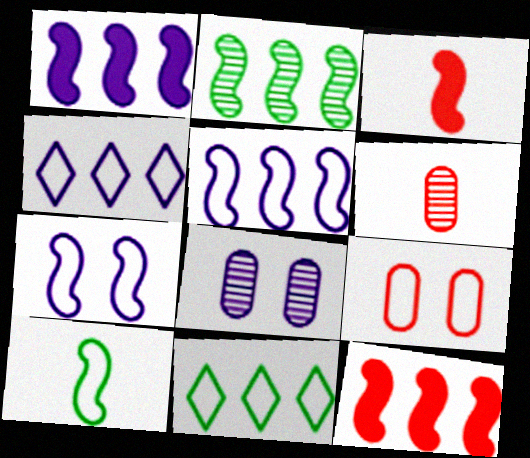[[2, 3, 7], 
[2, 5, 12], 
[3, 8, 11], 
[4, 9, 10]]